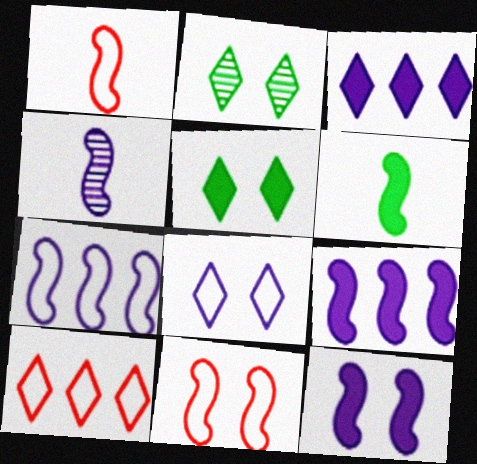[[1, 4, 6], 
[4, 7, 12]]